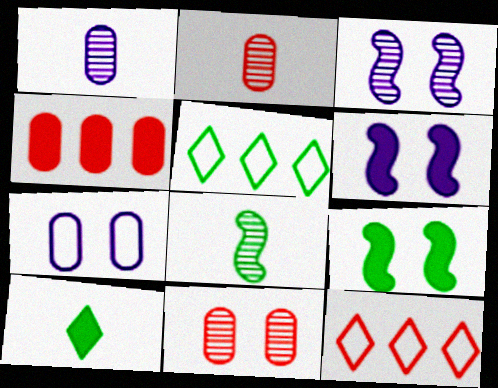[[1, 9, 12], 
[2, 5, 6], 
[4, 6, 10]]